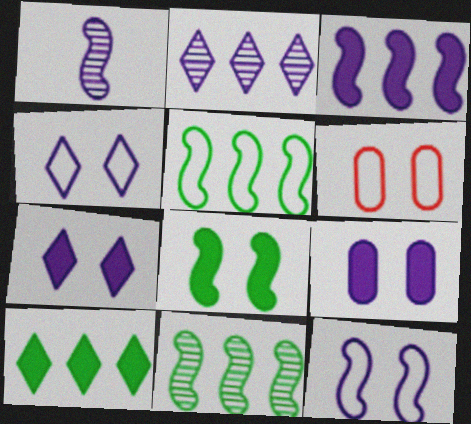[[1, 3, 12], 
[1, 6, 10]]